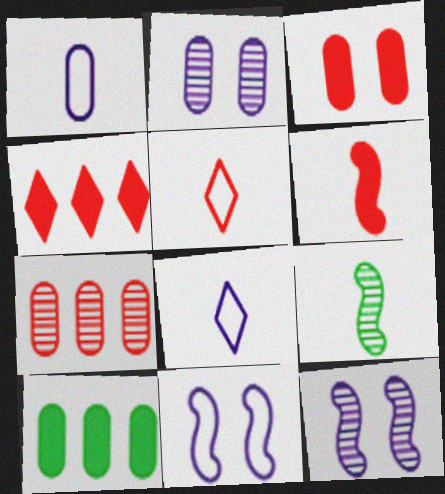[[3, 4, 6], 
[5, 10, 12]]